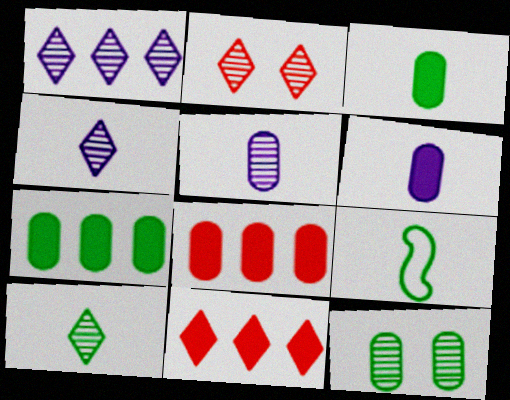[[1, 2, 10], 
[3, 9, 10]]